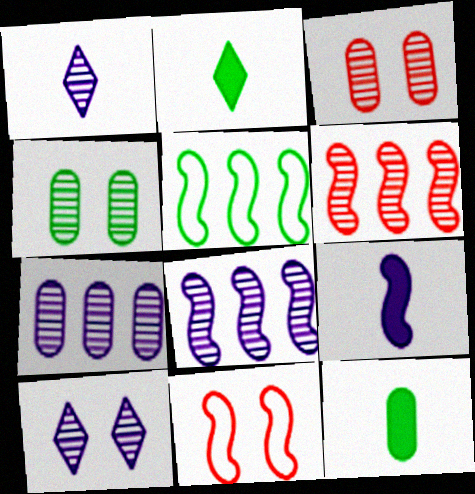[[1, 4, 6], 
[2, 4, 5], 
[2, 7, 11]]